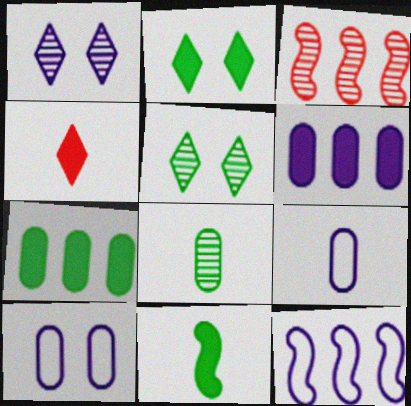[[1, 3, 8], 
[2, 3, 9], 
[2, 7, 11]]